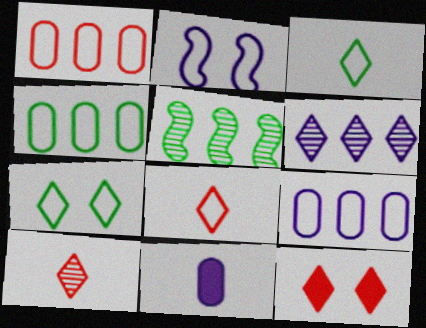[[1, 2, 3], 
[1, 4, 9], 
[2, 4, 8], 
[2, 6, 11], 
[3, 6, 12]]